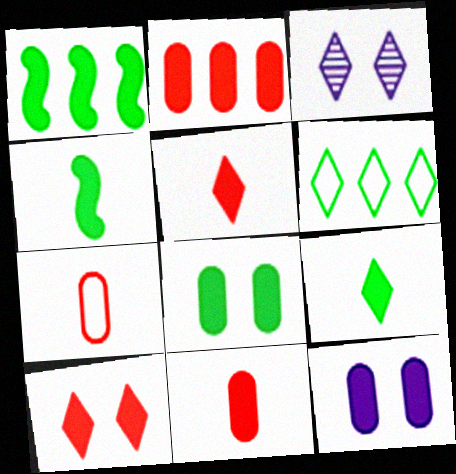[[1, 3, 7], 
[1, 5, 12], 
[1, 8, 9], 
[3, 5, 6]]